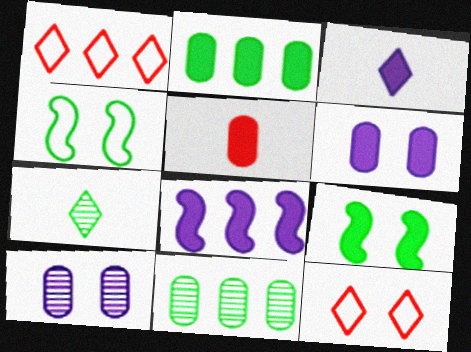[[1, 8, 11], 
[2, 4, 7], 
[2, 5, 6], 
[3, 6, 8], 
[9, 10, 12]]